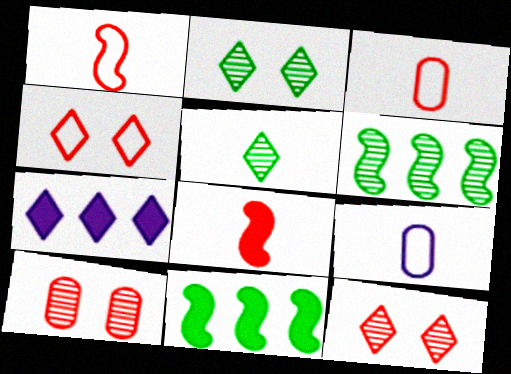[[4, 5, 7], 
[5, 8, 9], 
[9, 11, 12]]